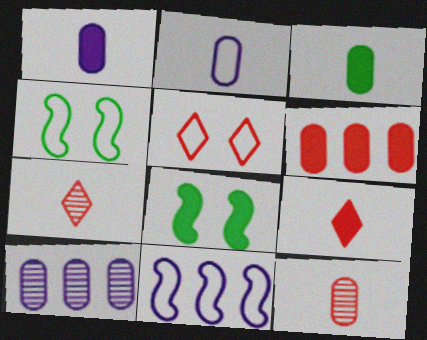[[2, 3, 12], 
[4, 9, 10]]